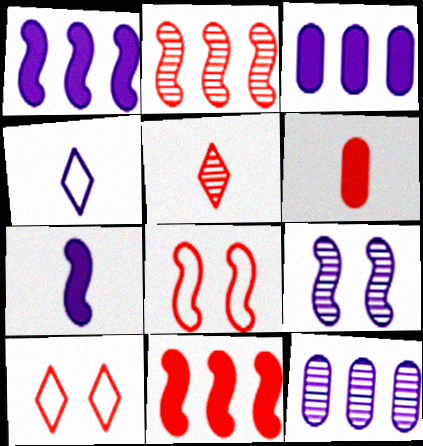[[2, 6, 10], 
[3, 4, 9]]